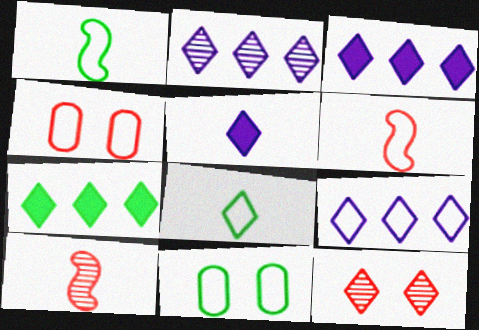[[1, 4, 9], 
[2, 3, 9], 
[3, 8, 12], 
[3, 10, 11], 
[6, 9, 11]]